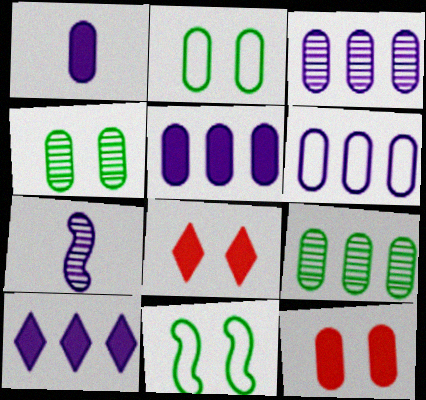[[3, 5, 6]]